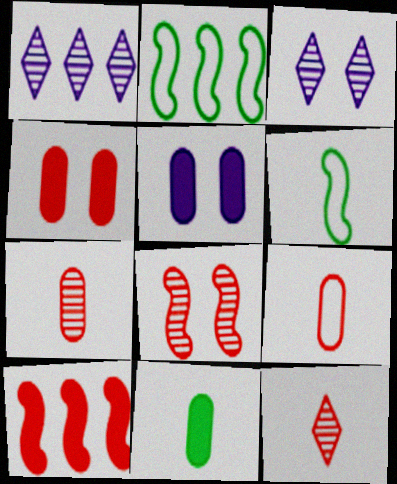[[1, 4, 6], 
[2, 5, 12]]